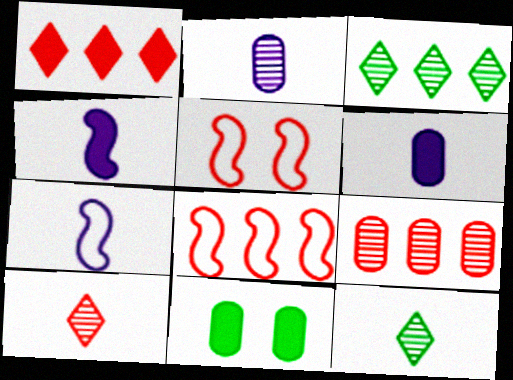[[1, 4, 11], 
[1, 8, 9], 
[3, 5, 6]]